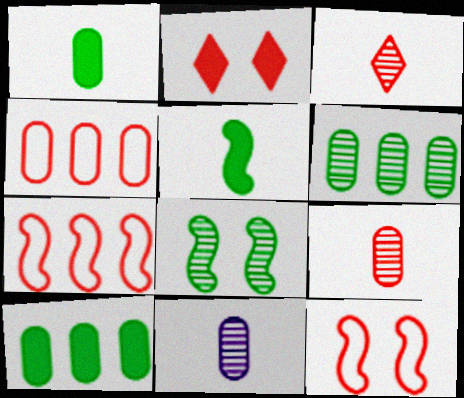[[2, 7, 9]]